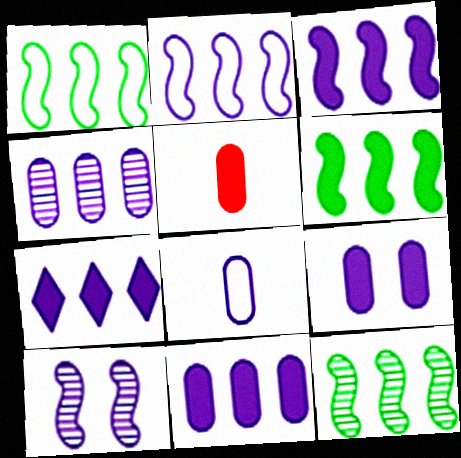[[1, 6, 12], 
[2, 4, 7], 
[3, 7, 11], 
[4, 8, 9], 
[7, 8, 10]]